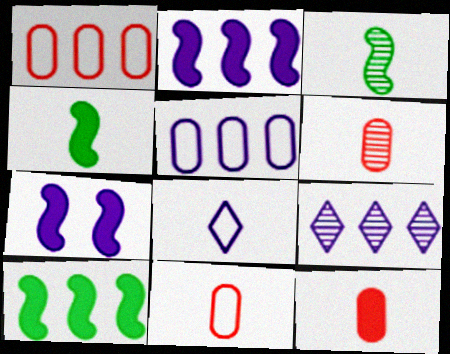[[1, 9, 10], 
[2, 5, 9], 
[3, 8, 12], 
[4, 6, 8], 
[6, 11, 12]]